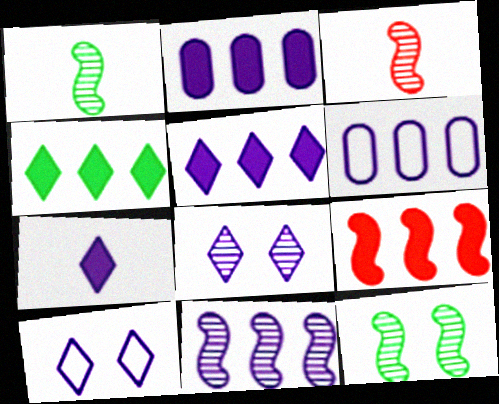[[2, 4, 9], 
[3, 11, 12], 
[5, 6, 11]]